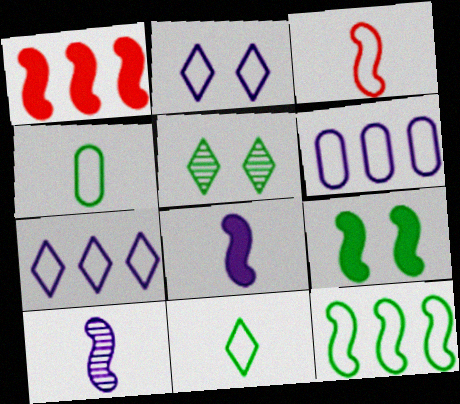[[1, 8, 9]]